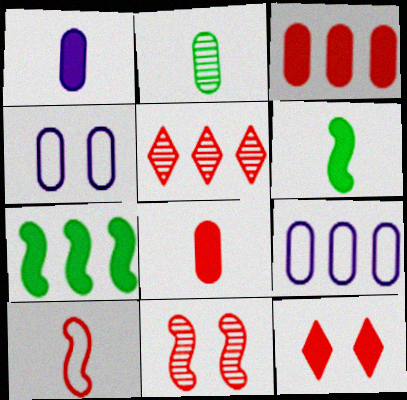[[1, 7, 12], 
[2, 3, 4], 
[4, 5, 6], 
[5, 7, 9]]